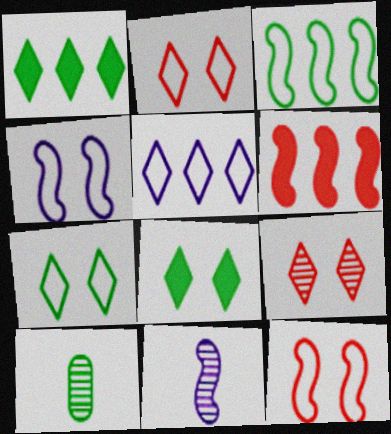[[3, 8, 10]]